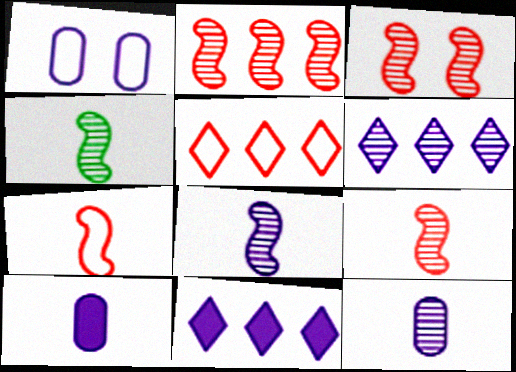[[1, 8, 11], 
[2, 3, 9], 
[4, 8, 9]]